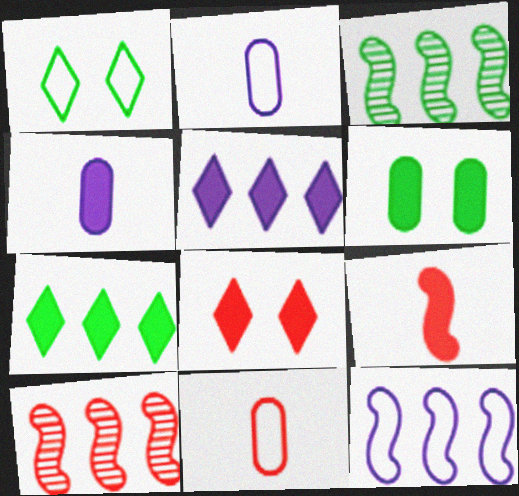[[1, 4, 10], 
[1, 11, 12], 
[2, 3, 8], 
[5, 6, 9], 
[8, 10, 11]]